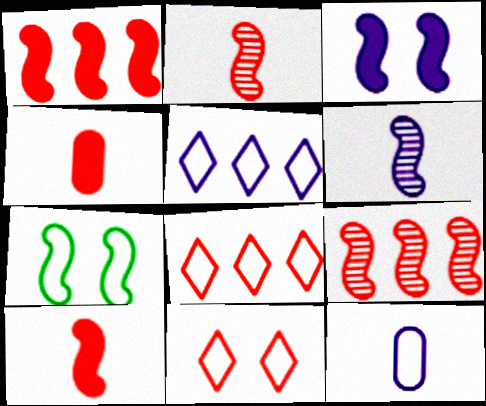[[1, 6, 7], 
[4, 9, 11], 
[7, 8, 12]]